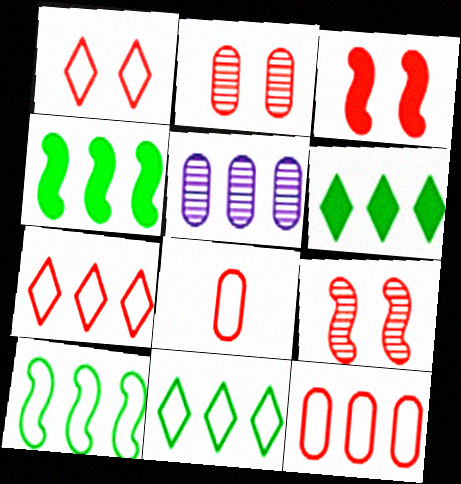[[1, 2, 3], 
[4, 5, 7]]